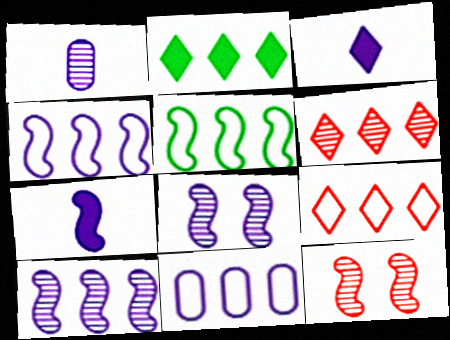[[3, 8, 11], 
[4, 7, 8], 
[5, 7, 12], 
[5, 9, 11]]